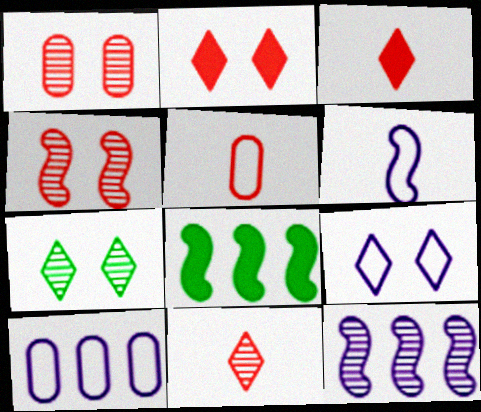[[2, 7, 9], 
[4, 6, 8], 
[6, 9, 10]]